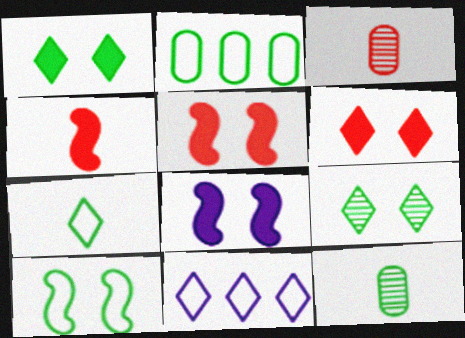[[2, 7, 10], 
[5, 11, 12]]